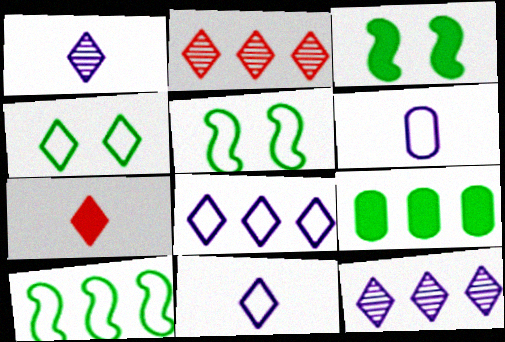[[2, 3, 6], 
[4, 7, 12]]